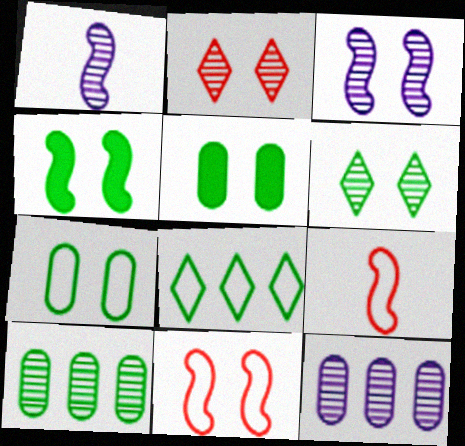[[1, 2, 10], 
[3, 4, 11], 
[4, 6, 7]]